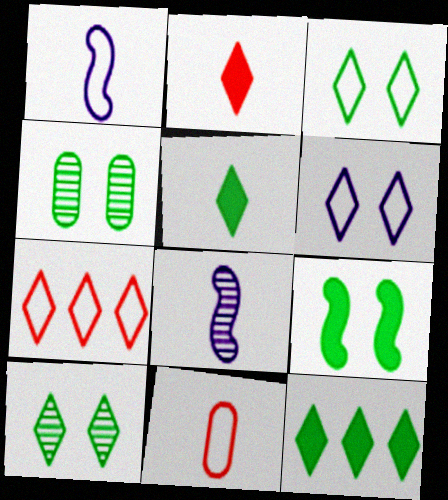[[3, 4, 9], 
[5, 8, 11]]